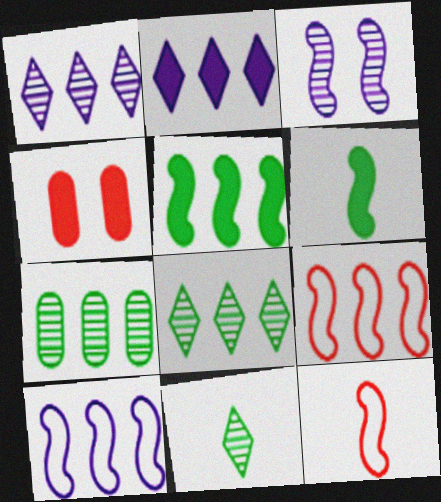[[2, 4, 6], 
[2, 7, 9], 
[3, 5, 12], 
[3, 6, 9], 
[4, 10, 11]]